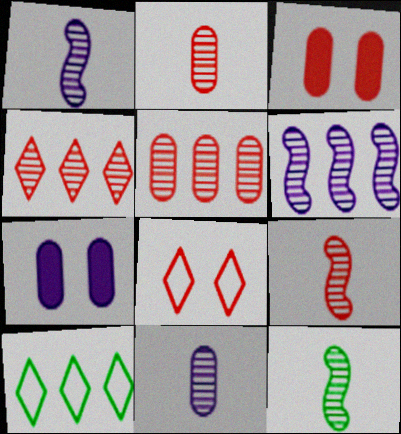[[1, 3, 10], 
[1, 9, 12], 
[7, 9, 10]]